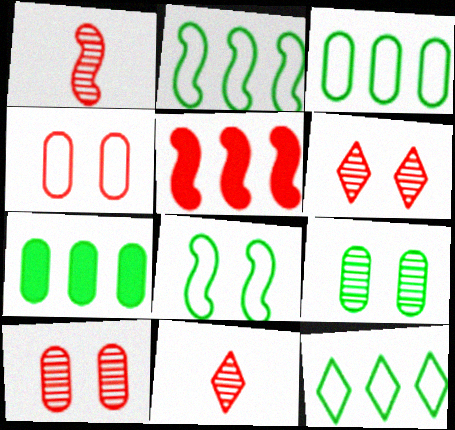[[2, 3, 12], 
[4, 5, 11]]